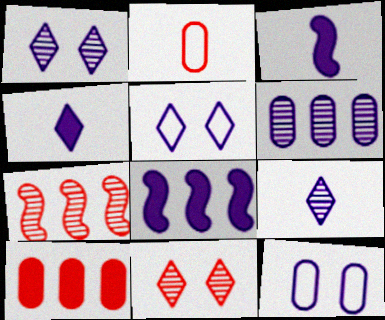[[3, 5, 6], 
[8, 9, 12]]